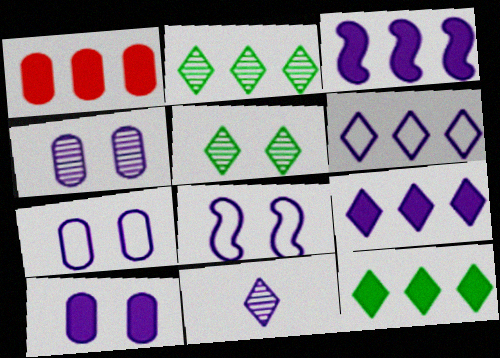[[1, 3, 12], 
[3, 7, 11], 
[4, 7, 10]]